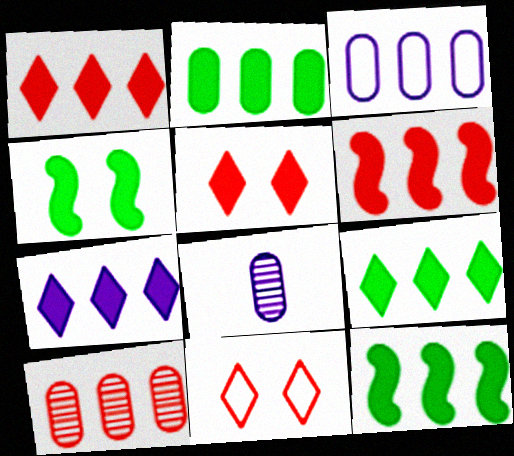[[1, 7, 9], 
[2, 3, 10], 
[2, 6, 7], 
[2, 9, 12], 
[8, 11, 12]]